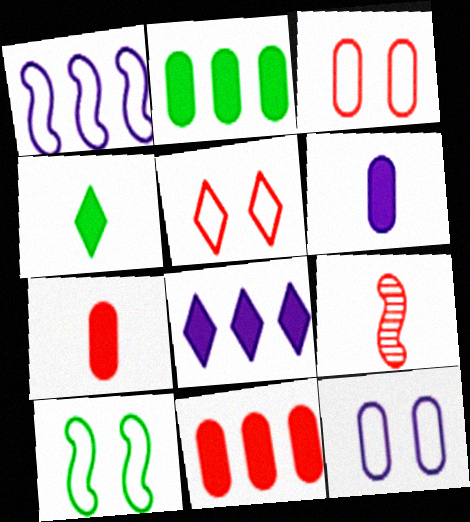[[5, 9, 11], 
[5, 10, 12]]